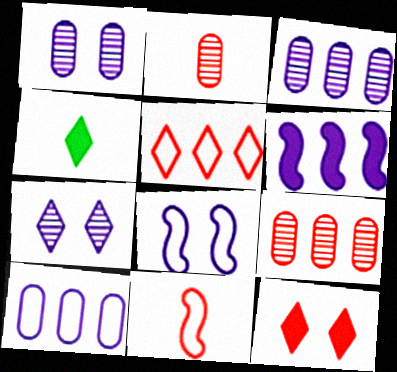[[4, 5, 7], 
[4, 8, 9], 
[9, 11, 12]]